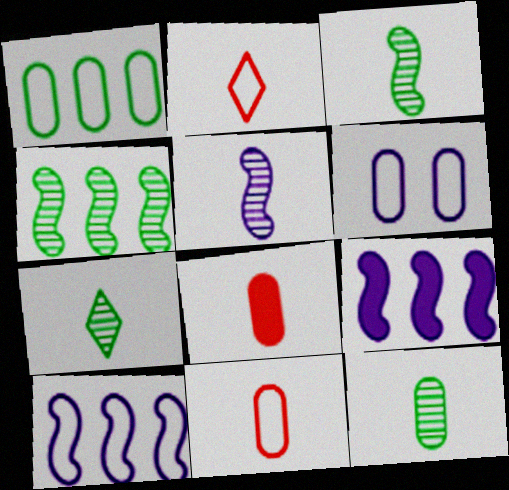[[1, 6, 11], 
[3, 7, 12]]